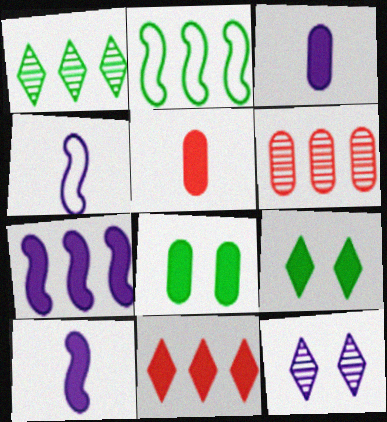[[2, 5, 12], 
[4, 6, 9], 
[5, 7, 9], 
[8, 10, 11]]